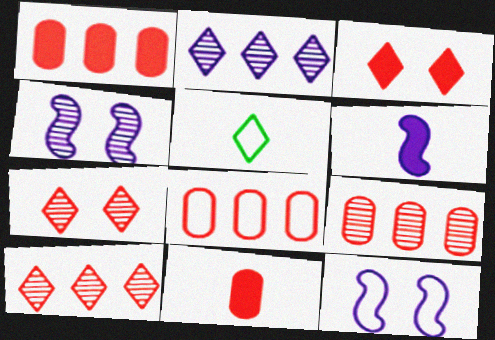[[1, 4, 5], 
[1, 8, 9], 
[2, 3, 5], 
[5, 8, 12]]